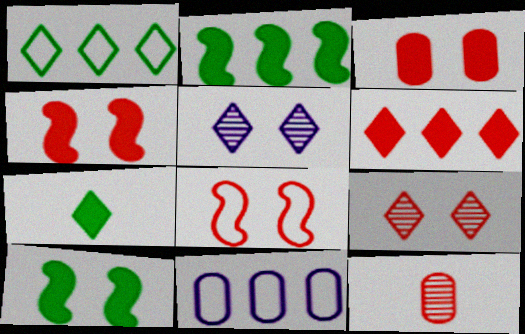[[3, 8, 9], 
[6, 8, 12]]